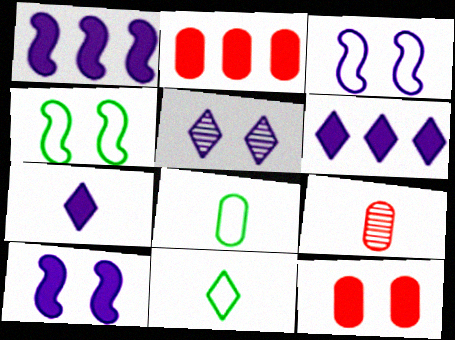[[4, 5, 12], 
[4, 6, 9]]